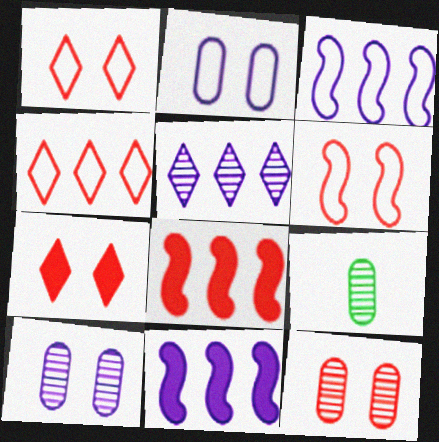[[1, 9, 11], 
[3, 7, 9], 
[6, 7, 12]]